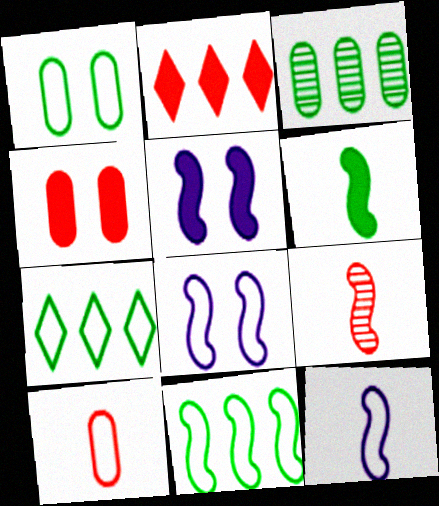[[5, 9, 11], 
[6, 9, 12], 
[7, 8, 10]]